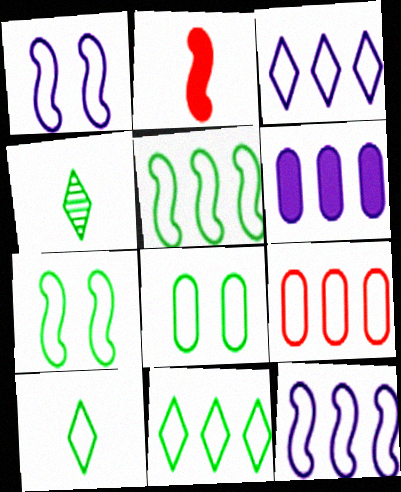[[1, 9, 10], 
[3, 5, 9], 
[5, 8, 10], 
[9, 11, 12]]